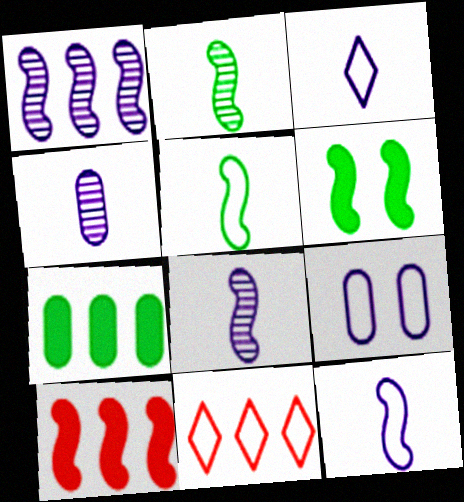[[1, 7, 11], 
[4, 6, 11], 
[5, 9, 11]]